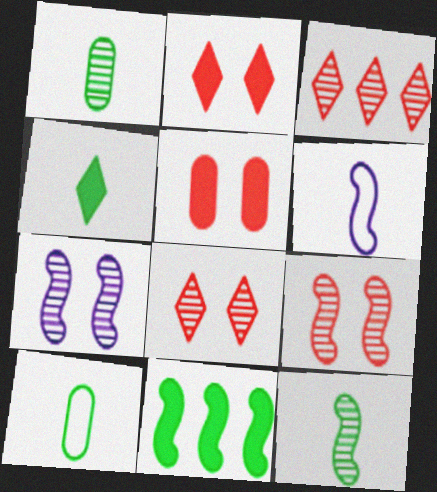[[1, 3, 7], 
[4, 10, 12], 
[6, 9, 11]]